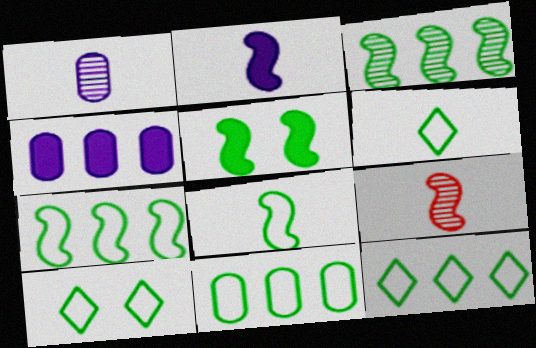[[2, 8, 9], 
[3, 5, 8], 
[4, 9, 10], 
[6, 10, 12], 
[7, 11, 12], 
[8, 10, 11]]